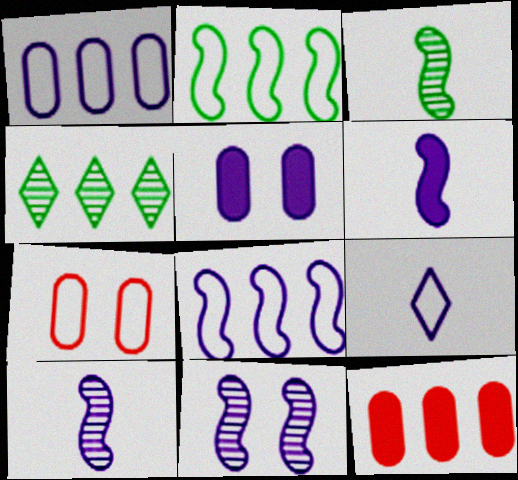[[2, 7, 9], 
[4, 6, 7], 
[4, 8, 12], 
[6, 8, 11]]